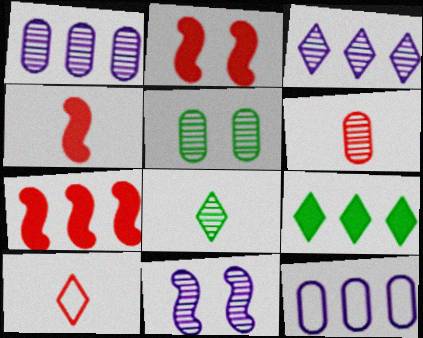[[1, 5, 6], 
[2, 4, 7], 
[2, 8, 12], 
[4, 6, 10]]